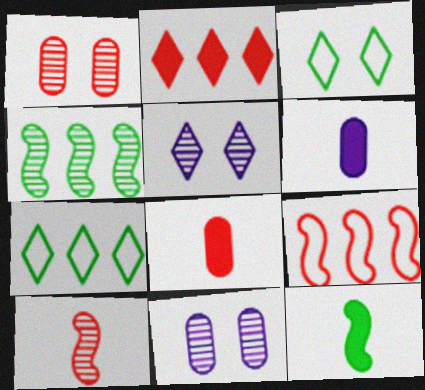[]